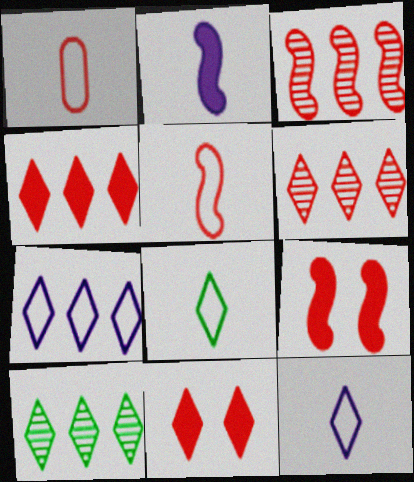[[1, 3, 11], 
[1, 6, 9], 
[3, 5, 9], 
[4, 7, 10], 
[10, 11, 12]]